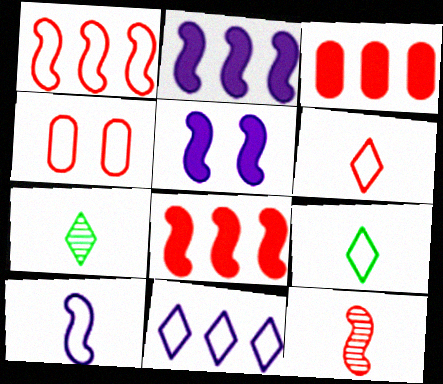[[1, 4, 6], 
[2, 4, 7]]